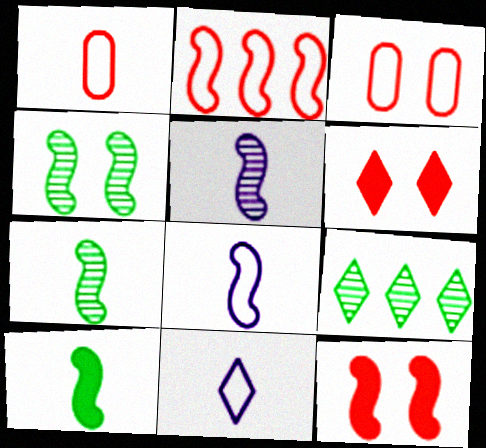[[6, 9, 11]]